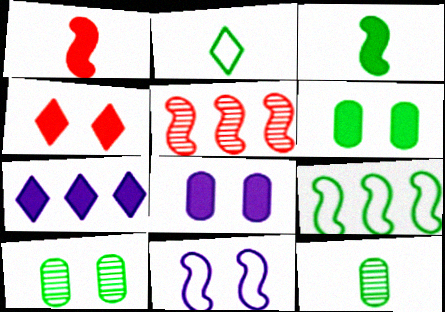[[1, 6, 7], 
[2, 3, 12], 
[2, 5, 8], 
[3, 5, 11], 
[4, 10, 11]]